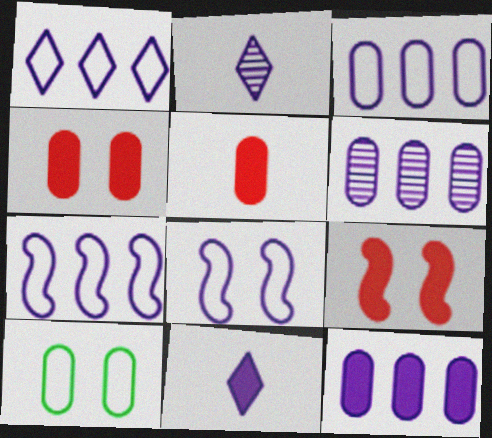[[1, 3, 7], 
[2, 8, 12], 
[3, 6, 12], 
[5, 6, 10], 
[6, 8, 11]]